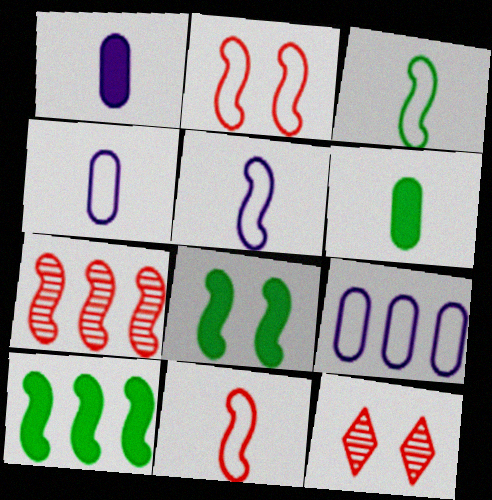[[3, 5, 11], 
[4, 10, 12], 
[5, 7, 8]]